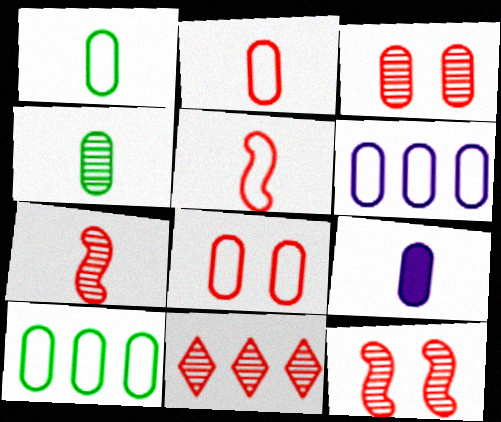[[1, 6, 8], 
[2, 4, 9], 
[3, 7, 11], 
[3, 9, 10]]